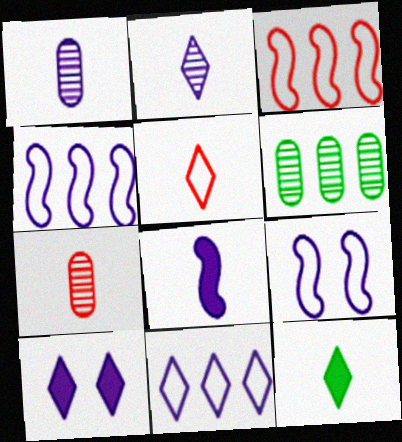[[1, 4, 10], 
[2, 5, 12], 
[2, 10, 11]]